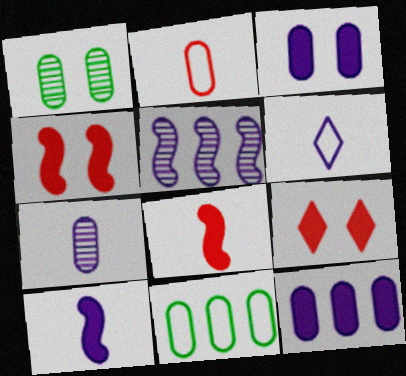[[1, 2, 12], 
[3, 5, 6], 
[6, 7, 10]]